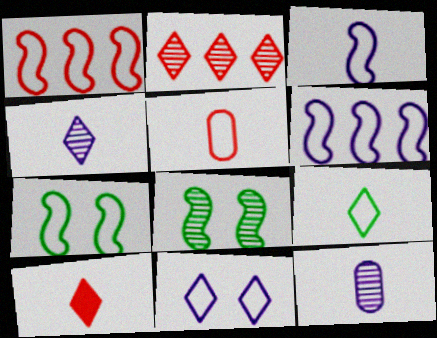[[1, 3, 7], 
[2, 8, 12], 
[3, 5, 9], 
[4, 9, 10]]